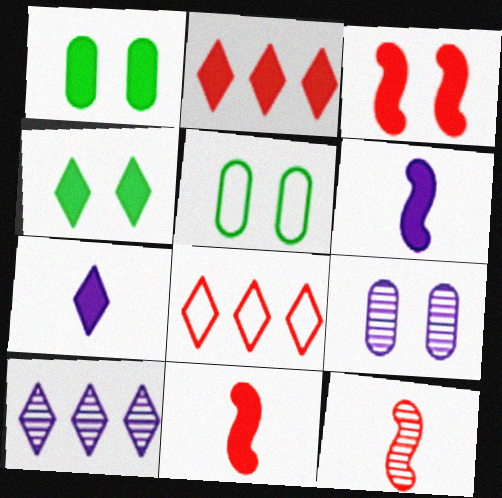[[1, 2, 6], 
[2, 4, 7], 
[5, 10, 11]]